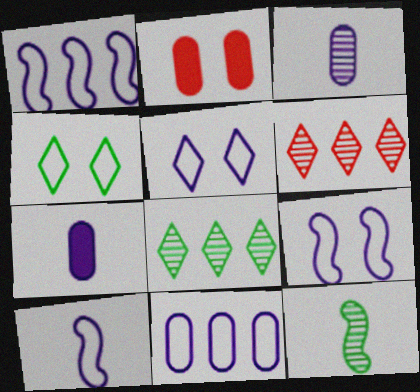[[1, 9, 10], 
[2, 8, 10], 
[5, 10, 11]]